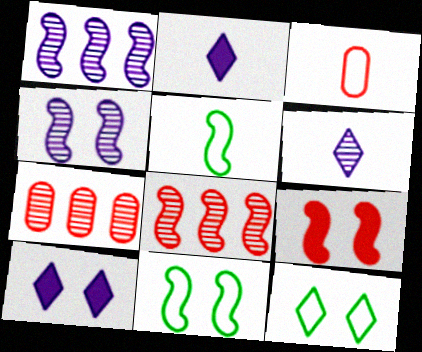[[1, 5, 9], 
[2, 7, 11], 
[4, 9, 11], 
[5, 7, 10]]